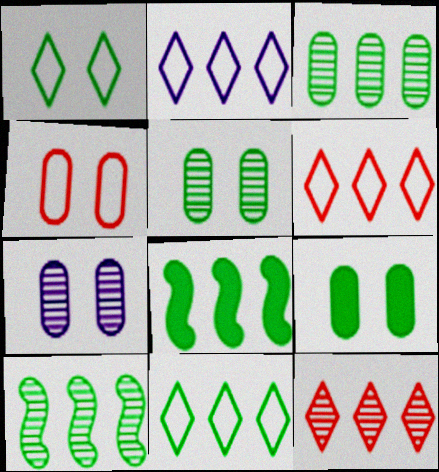[[2, 6, 11], 
[3, 8, 11], 
[4, 7, 9]]